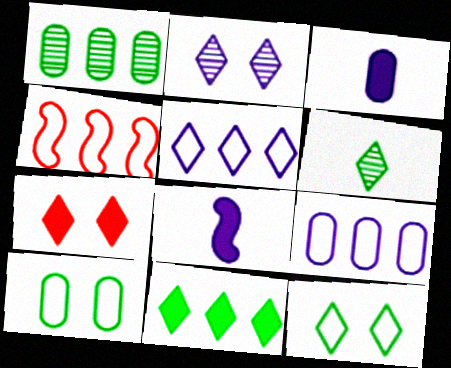[[2, 7, 12], 
[2, 8, 9], 
[5, 6, 7], 
[6, 11, 12]]